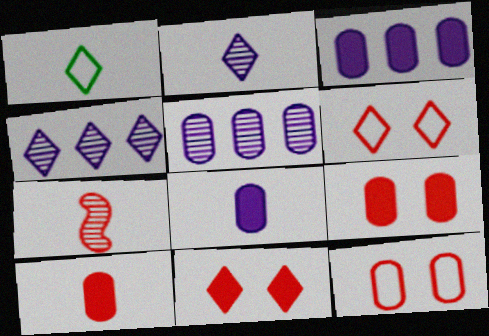[[1, 4, 11], 
[1, 7, 8]]